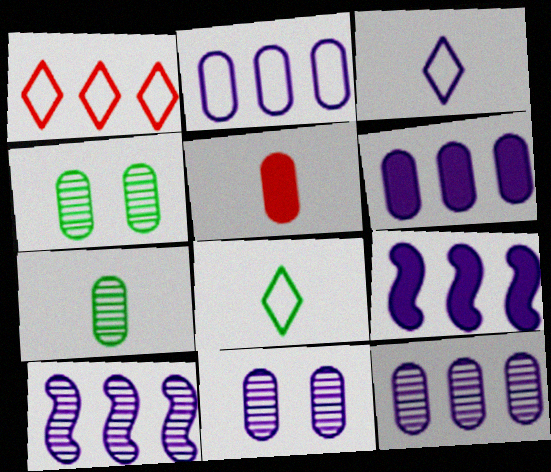[[2, 4, 5], 
[2, 6, 12], 
[3, 9, 11]]